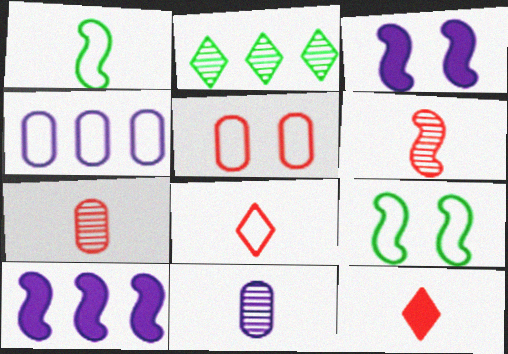[[1, 11, 12], 
[4, 8, 9], 
[6, 9, 10]]